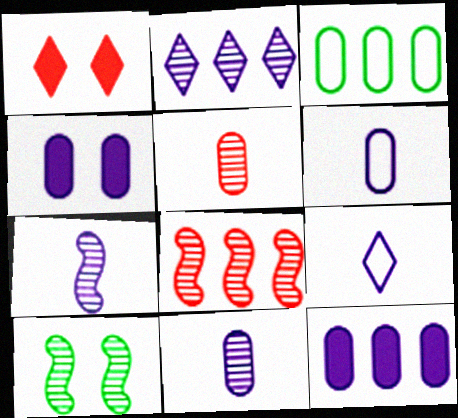[[1, 3, 7], 
[2, 5, 10], 
[3, 4, 5], 
[7, 8, 10]]